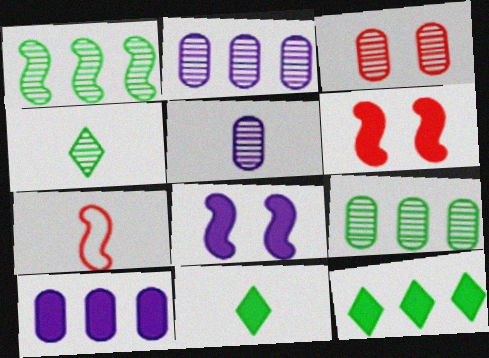[[1, 7, 8], 
[3, 5, 9], 
[5, 7, 11], 
[6, 10, 11]]